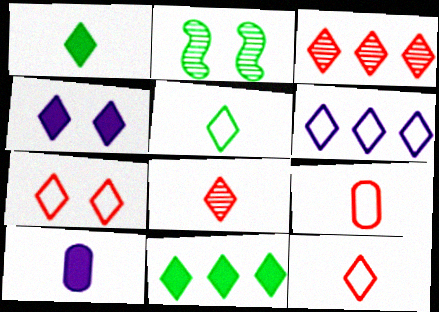[[3, 4, 5], 
[3, 6, 11], 
[5, 6, 7]]